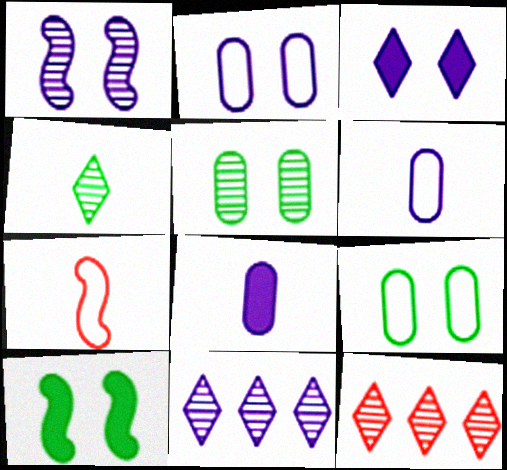[[1, 2, 3], 
[4, 7, 8], 
[6, 10, 12]]